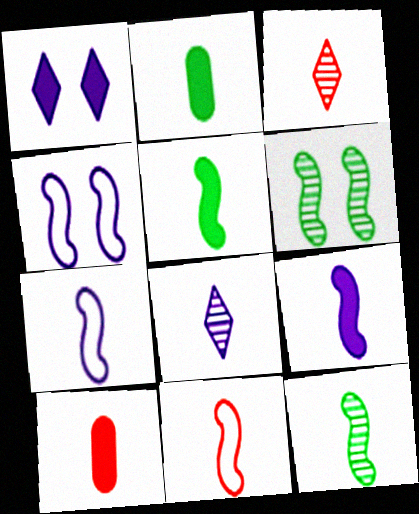[[2, 3, 7], 
[2, 8, 11], 
[3, 10, 11], 
[9, 11, 12]]